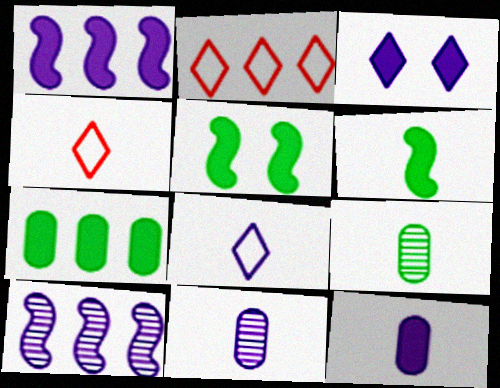[[1, 3, 12], 
[2, 5, 11], 
[2, 7, 10], 
[4, 6, 11]]